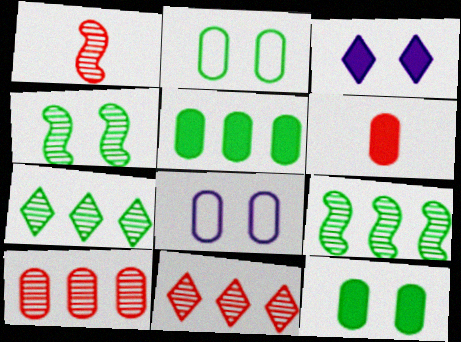[]